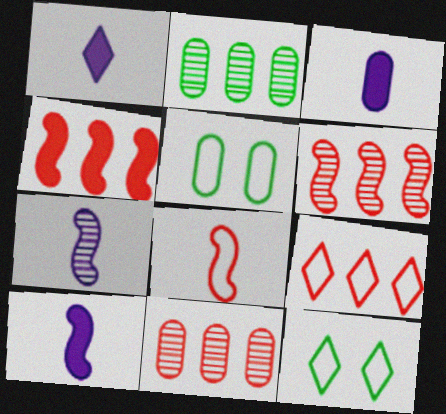[[1, 3, 10], 
[1, 5, 6], 
[3, 5, 11], 
[3, 6, 12], 
[4, 9, 11], 
[10, 11, 12]]